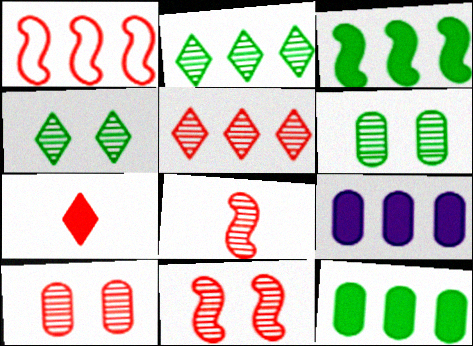[[1, 2, 9], 
[1, 7, 10], 
[5, 8, 10]]